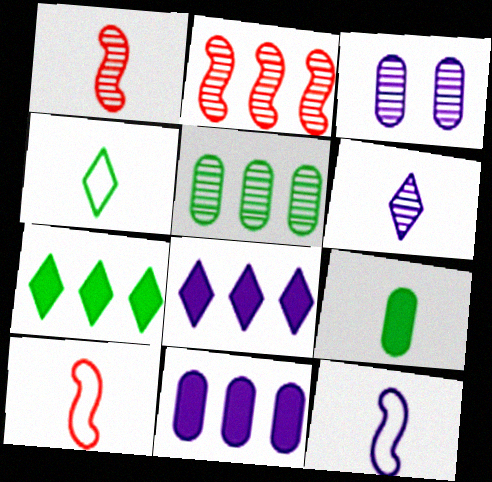[[3, 7, 10], 
[3, 8, 12], 
[6, 9, 10]]